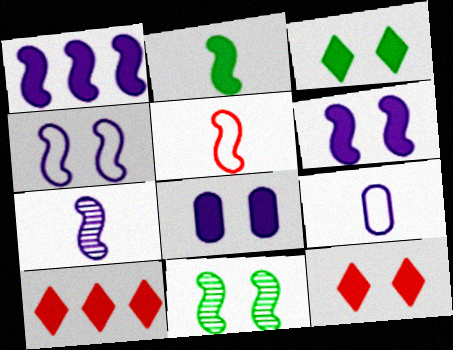[[1, 4, 7], 
[1, 5, 11], 
[2, 5, 7], 
[2, 8, 10], 
[9, 10, 11]]